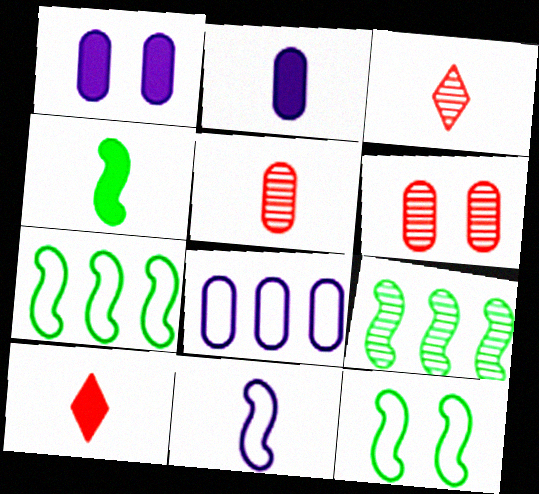[[1, 3, 7], 
[2, 4, 10], 
[4, 9, 12]]